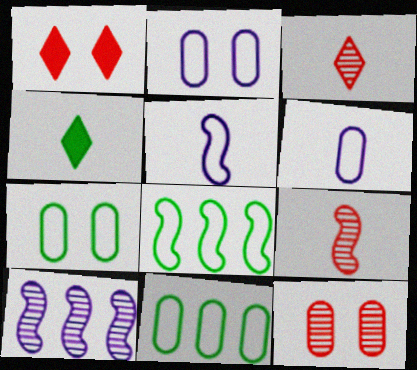[[4, 6, 9]]